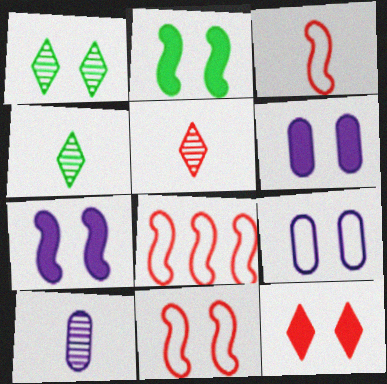[[1, 6, 11], 
[2, 6, 12], 
[3, 8, 11], 
[4, 6, 8]]